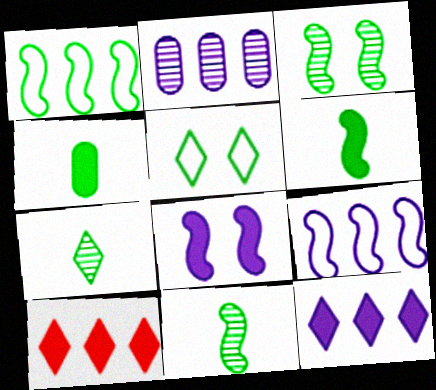[[1, 2, 10], 
[1, 3, 6], 
[2, 9, 12], 
[4, 8, 10]]